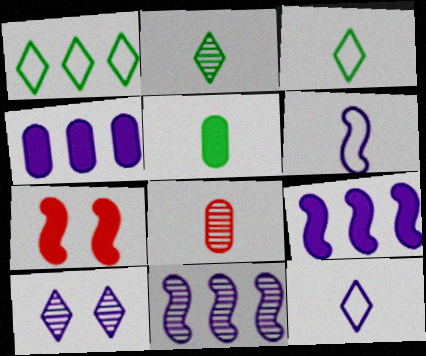[[4, 6, 10]]